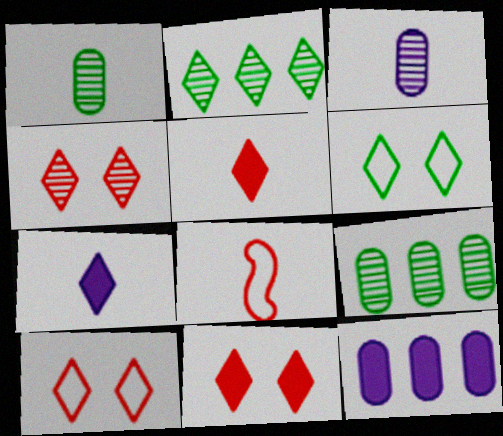[[1, 7, 8], 
[2, 7, 10], 
[4, 10, 11]]